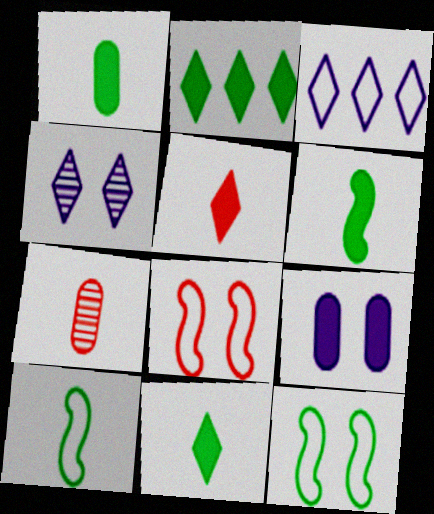[[1, 6, 11]]